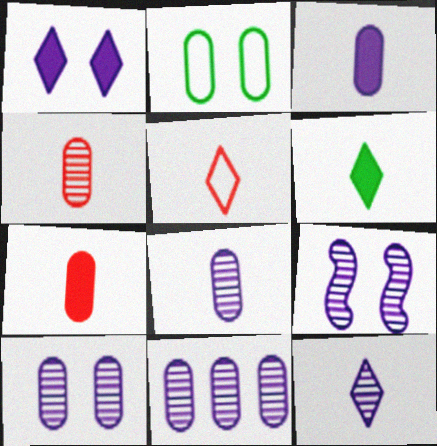[[2, 7, 11], 
[5, 6, 12], 
[8, 10, 11], 
[9, 11, 12]]